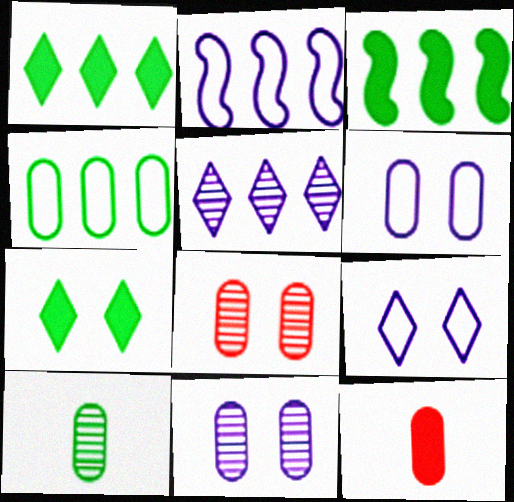[[4, 11, 12]]